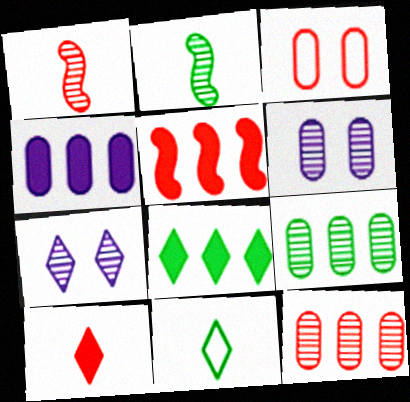[[1, 7, 9], 
[2, 7, 12], 
[4, 5, 8], 
[5, 6, 11]]